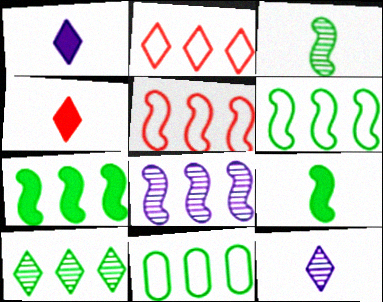[[5, 7, 8], 
[7, 10, 11]]